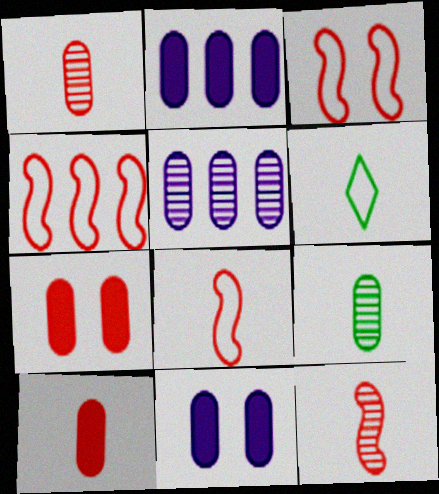[[3, 4, 8]]